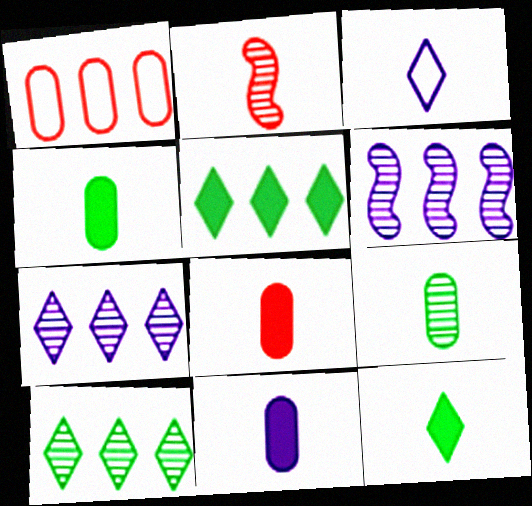[[1, 5, 6], 
[2, 3, 4], 
[4, 8, 11]]